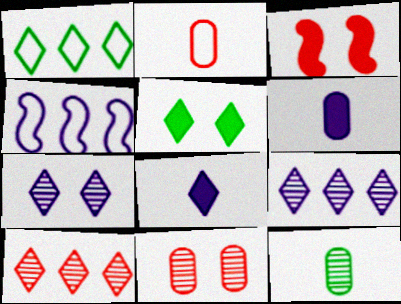[[2, 3, 10], 
[2, 6, 12], 
[4, 6, 7]]